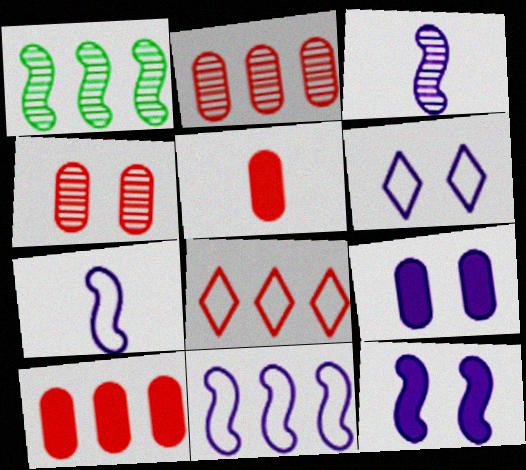[[1, 5, 6], 
[3, 11, 12]]